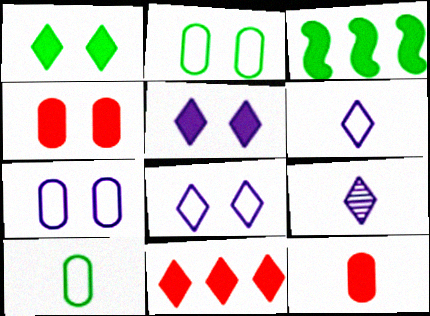[[3, 5, 12]]